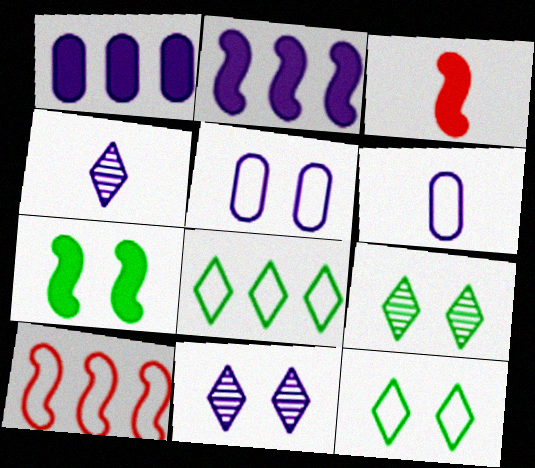[[2, 3, 7], 
[2, 4, 5], 
[2, 6, 11], 
[6, 10, 12]]